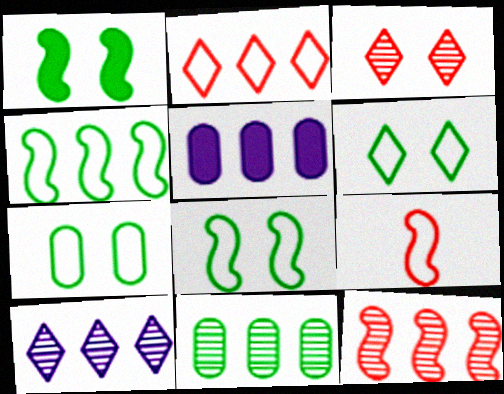[[6, 7, 8], 
[10, 11, 12]]